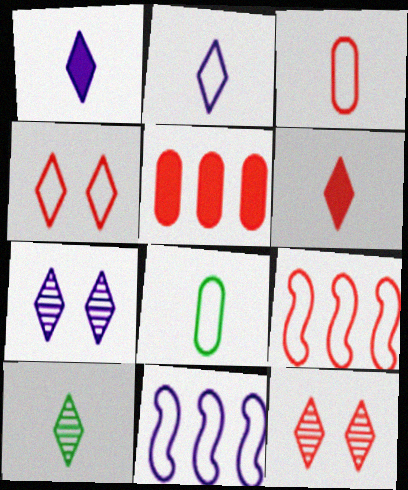[[2, 6, 10], 
[3, 4, 9], 
[4, 8, 11]]